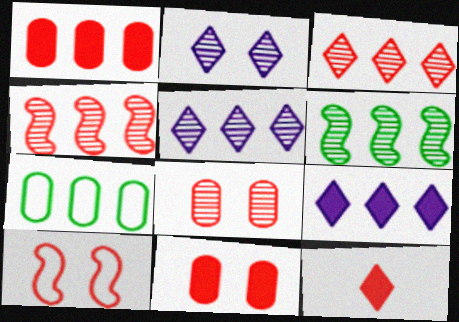[[4, 7, 9]]